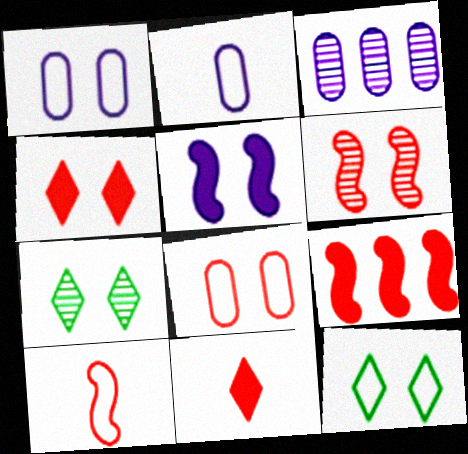[[2, 7, 9], 
[4, 6, 8], 
[5, 7, 8], 
[6, 9, 10]]